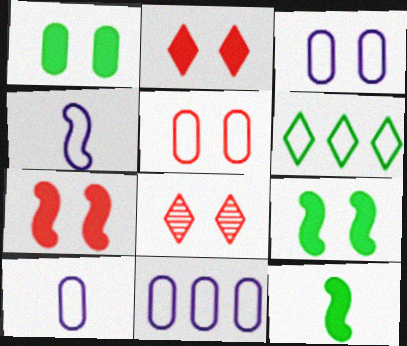[[3, 8, 9], 
[3, 10, 11], 
[4, 5, 6], 
[5, 7, 8], 
[8, 11, 12]]